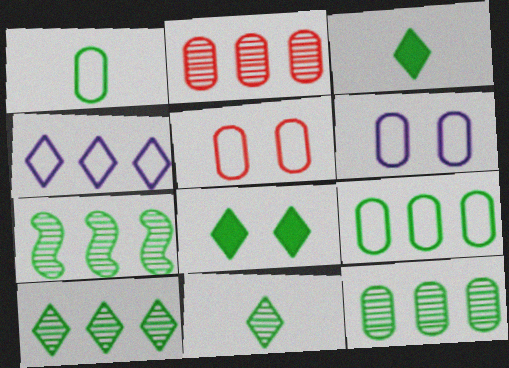[[1, 7, 8], 
[7, 10, 12]]